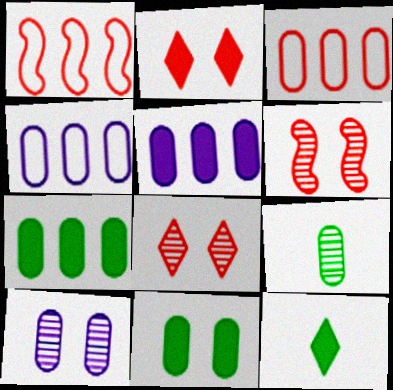[[1, 10, 12], 
[4, 6, 12]]